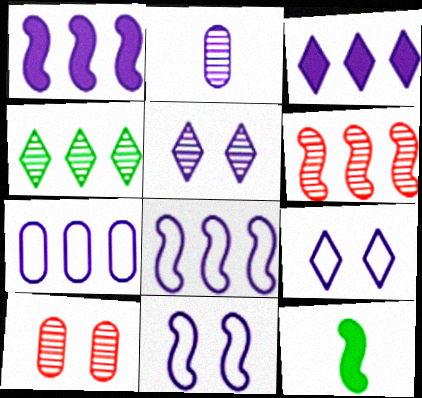[[1, 2, 9], 
[2, 3, 11], 
[6, 11, 12]]